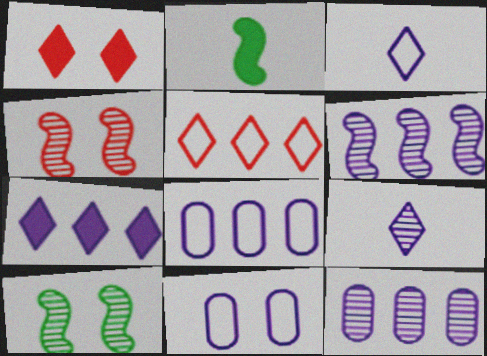[[1, 10, 11], 
[6, 7, 8]]